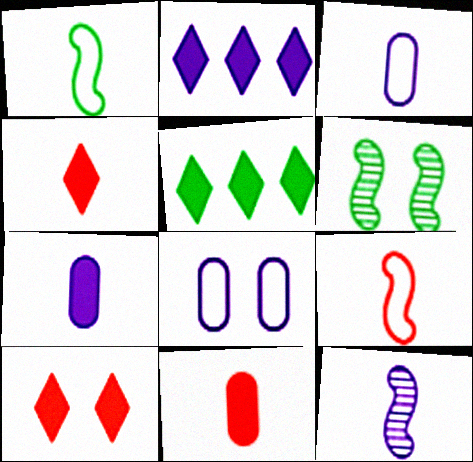[[2, 8, 12], 
[6, 8, 10]]